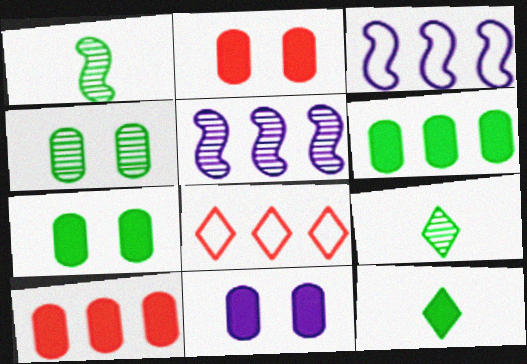[[1, 8, 11], 
[2, 3, 9], 
[2, 7, 11], 
[5, 6, 8]]